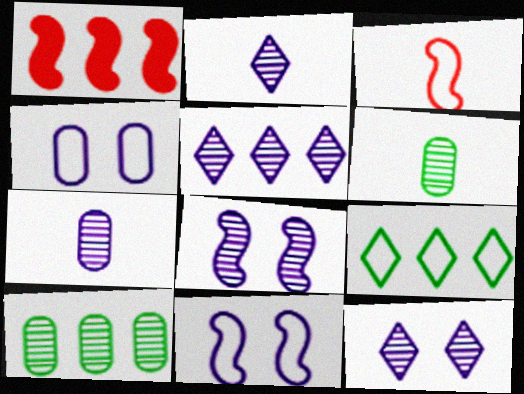[[2, 5, 12], 
[3, 4, 9], 
[5, 7, 8]]